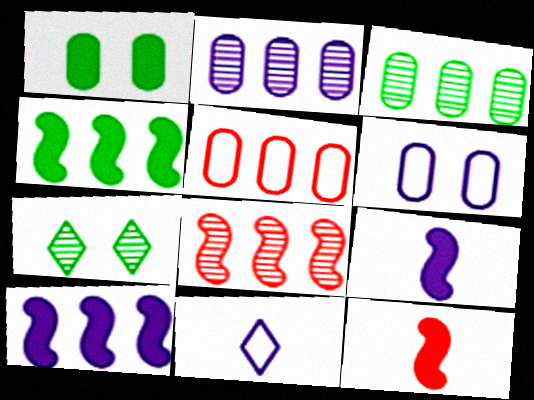[[1, 8, 11], 
[5, 7, 9]]